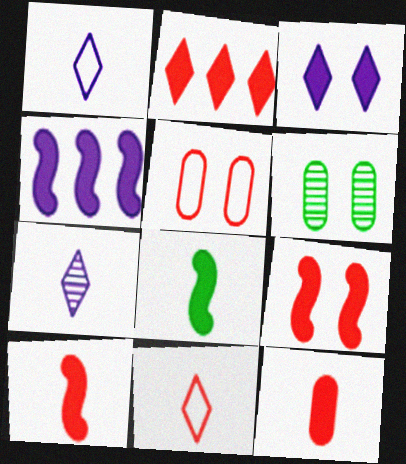[[2, 9, 12], 
[4, 6, 11], 
[4, 8, 9]]